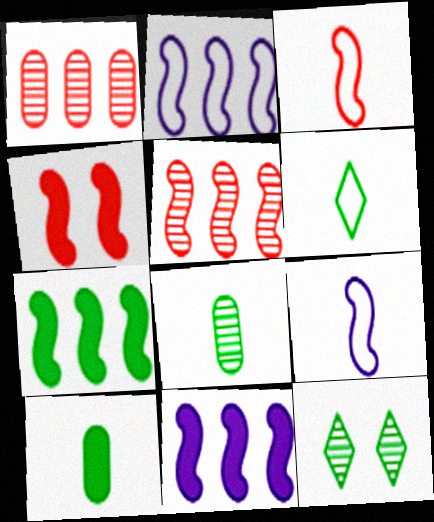[[2, 5, 7], 
[3, 4, 5]]